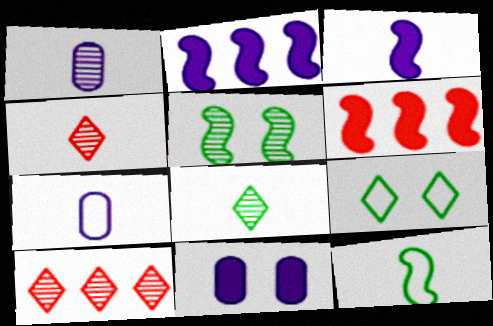[[1, 5, 10], 
[1, 6, 9], 
[10, 11, 12]]